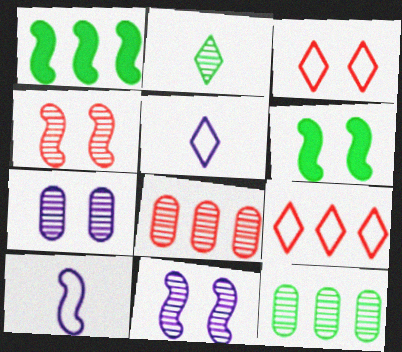[[1, 4, 10], 
[2, 8, 11], 
[3, 6, 7], 
[5, 6, 8]]